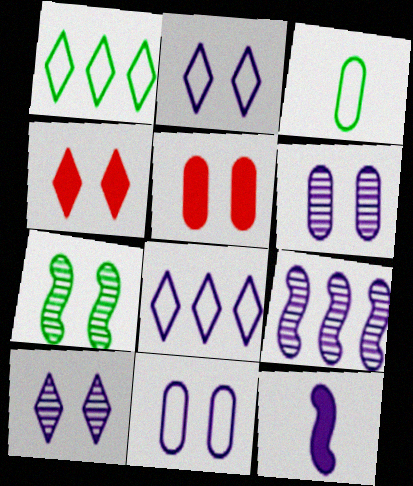[[2, 5, 7], 
[3, 4, 9], 
[4, 7, 11], 
[6, 8, 12]]